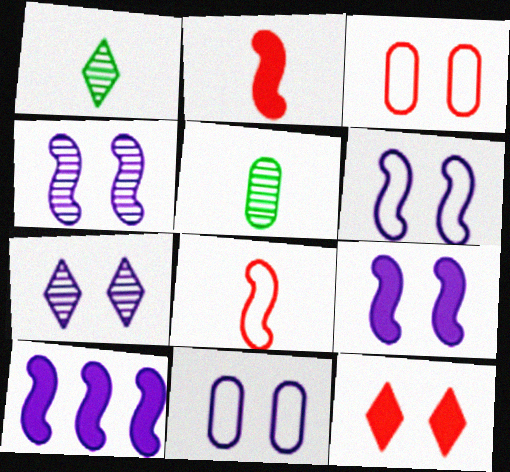[[1, 3, 10], 
[4, 6, 9], 
[7, 9, 11]]